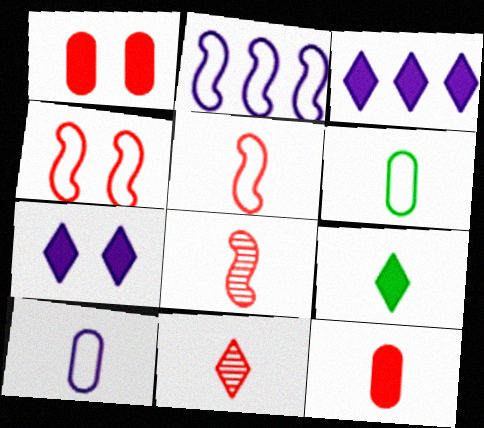[[5, 11, 12], 
[8, 9, 10]]